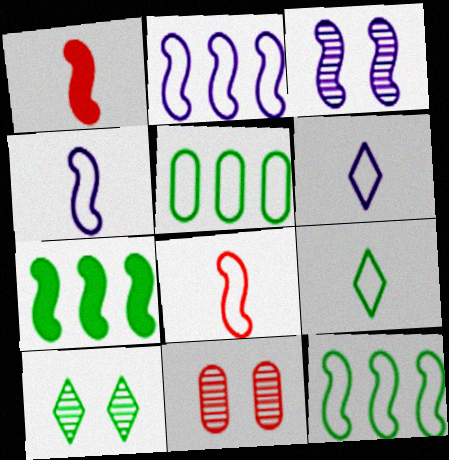[[1, 3, 12], 
[3, 7, 8], 
[3, 10, 11], 
[6, 7, 11]]